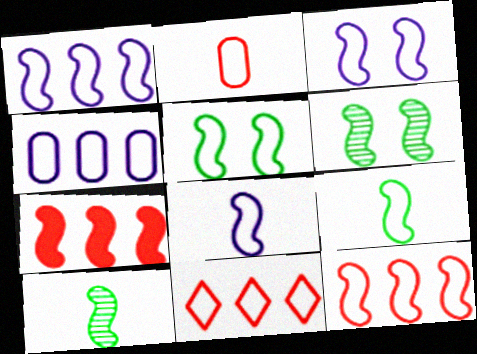[[1, 3, 8], 
[3, 7, 10], 
[3, 9, 12], 
[5, 8, 12], 
[6, 7, 8]]